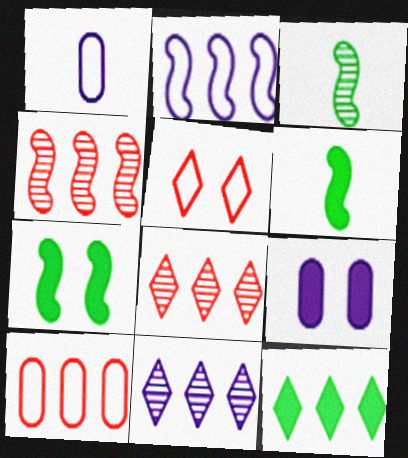[[1, 7, 8]]